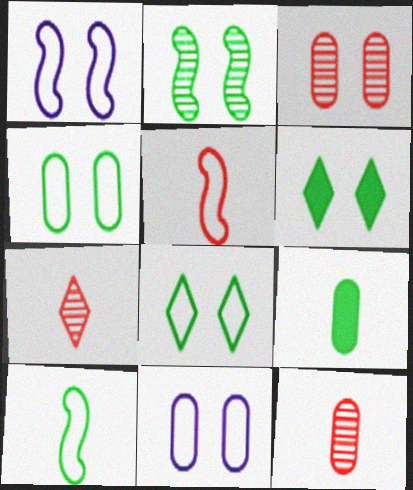[[1, 3, 6], 
[2, 4, 6]]